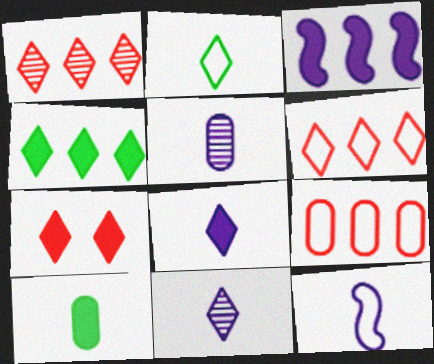[[3, 7, 10], 
[4, 7, 8], 
[5, 8, 12]]